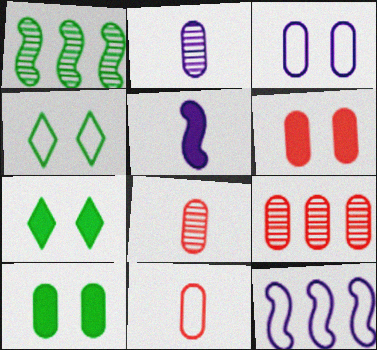[[4, 5, 9], 
[4, 11, 12], 
[6, 9, 11], 
[7, 8, 12]]